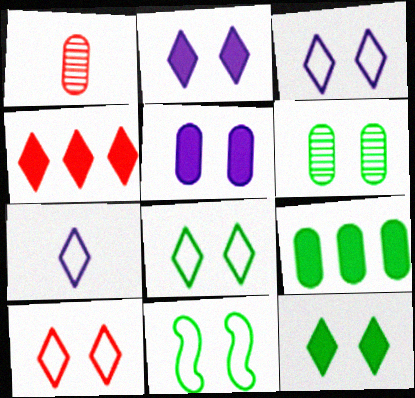[[3, 8, 10], 
[6, 11, 12]]